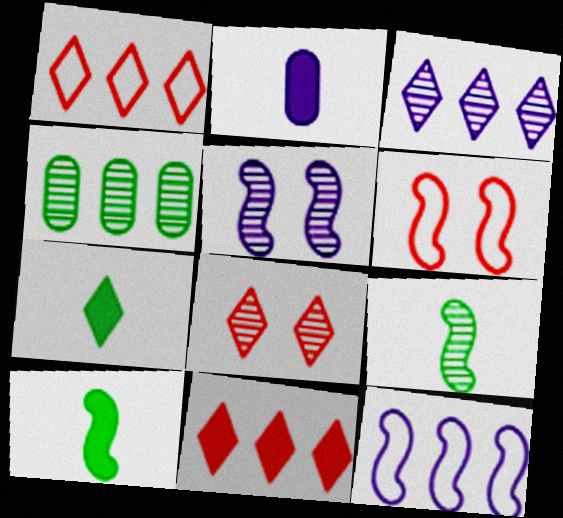[[4, 11, 12]]